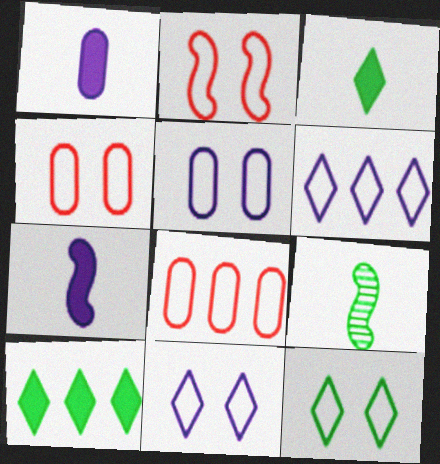[[2, 5, 12]]